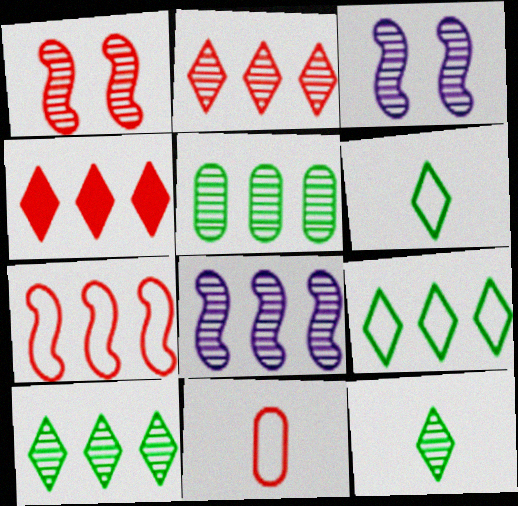[[1, 4, 11], 
[2, 5, 8]]